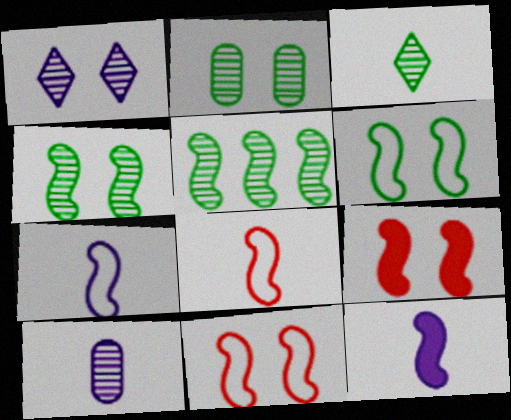[[2, 3, 5], 
[5, 7, 9], 
[5, 11, 12]]